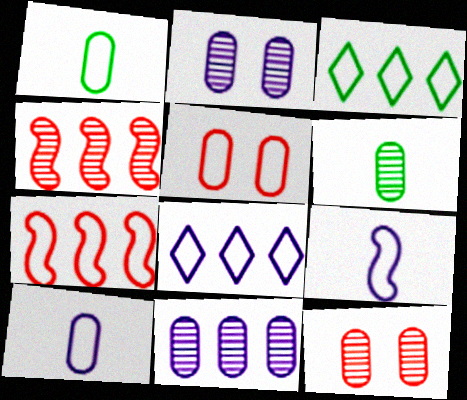[[3, 5, 9], 
[6, 11, 12]]